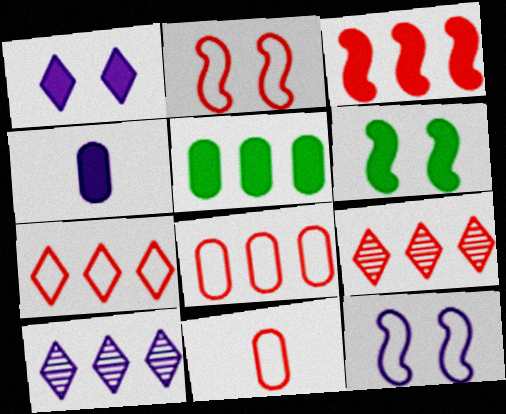[[2, 7, 11], 
[3, 8, 9], 
[4, 10, 12], 
[6, 10, 11]]